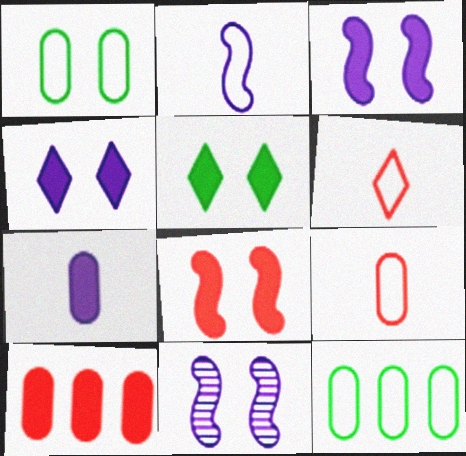[]